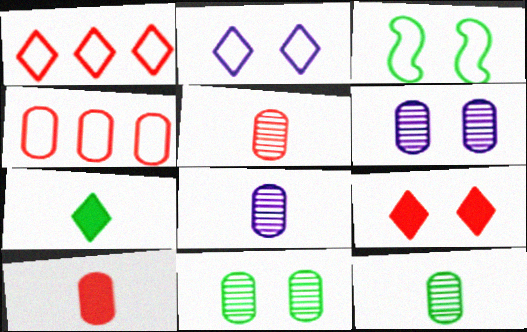[[3, 6, 9], 
[5, 8, 12]]